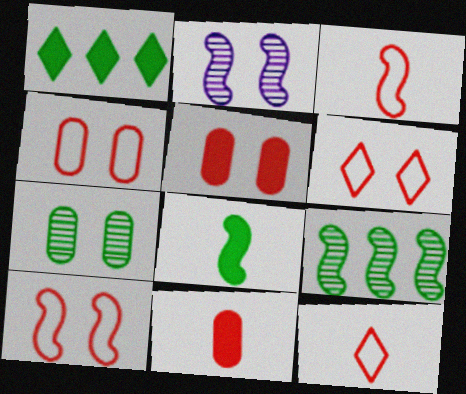[[4, 6, 10]]